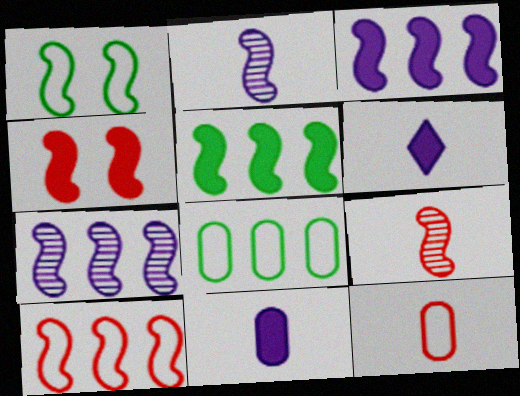[[1, 3, 9], 
[4, 9, 10], 
[5, 7, 10]]